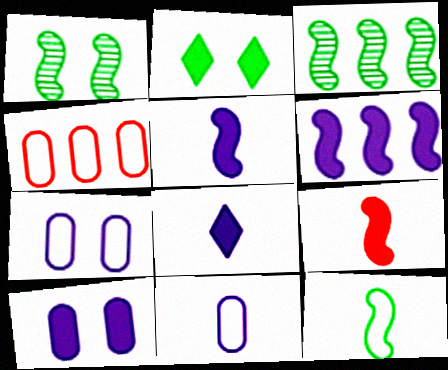[[1, 4, 8], 
[6, 8, 10]]